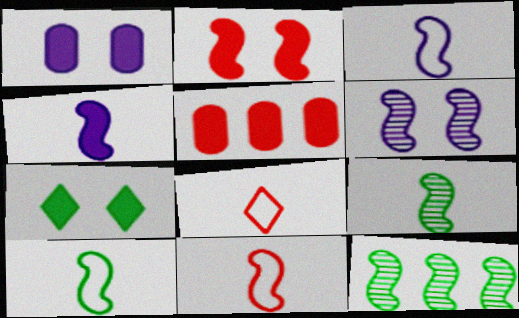[[1, 2, 7], 
[1, 8, 12], 
[2, 3, 12], 
[3, 10, 11], 
[4, 5, 7], 
[4, 9, 11]]